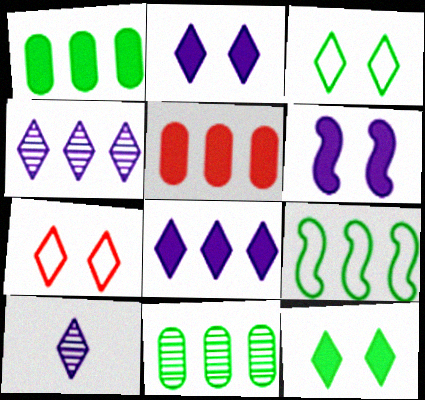[[4, 5, 9]]